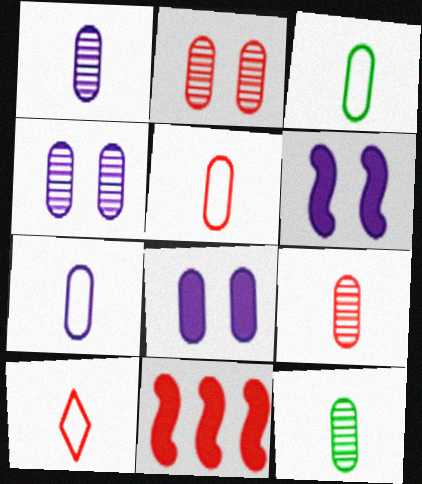[[1, 9, 12], 
[2, 10, 11], 
[3, 5, 7]]